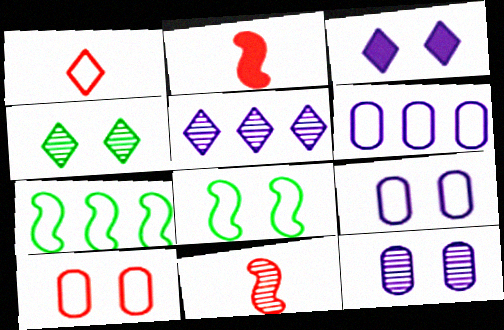[[1, 6, 8], 
[1, 7, 9], 
[2, 4, 6]]